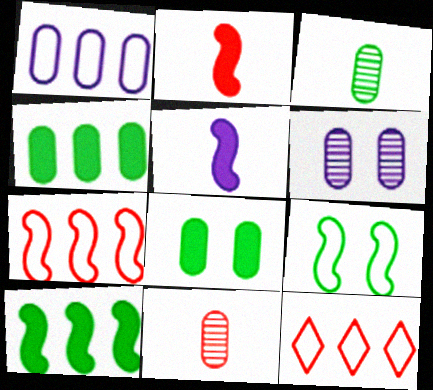[[1, 8, 11]]